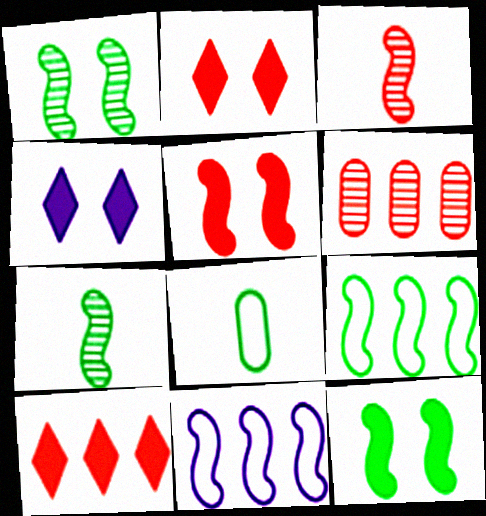[[3, 11, 12], 
[5, 7, 11], 
[7, 9, 12]]